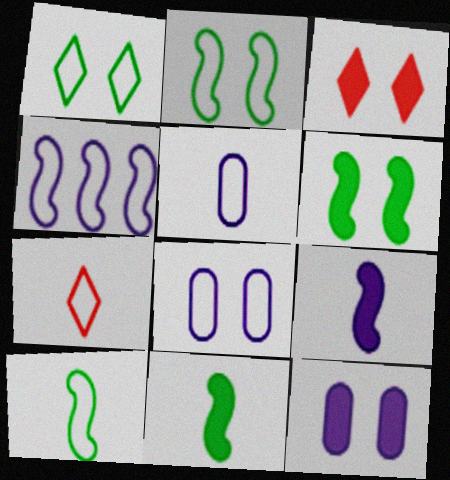[[3, 6, 12], 
[5, 7, 10]]